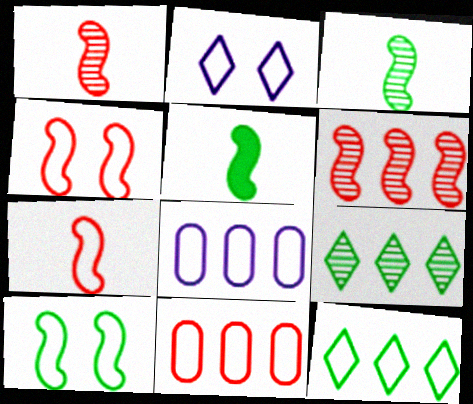[]